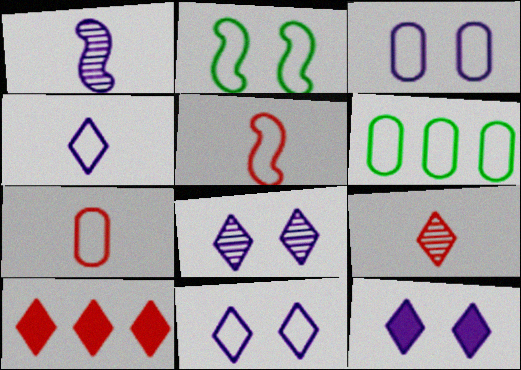[[3, 6, 7], 
[5, 6, 11], 
[8, 11, 12]]